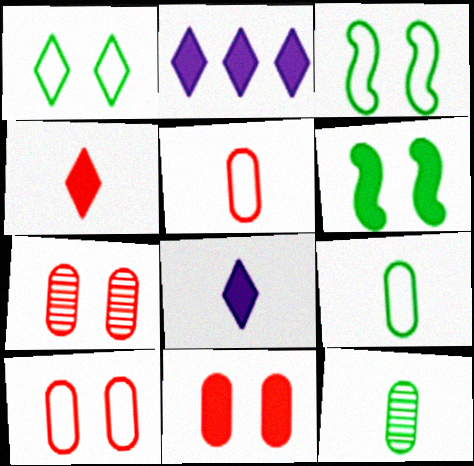[[7, 10, 11]]